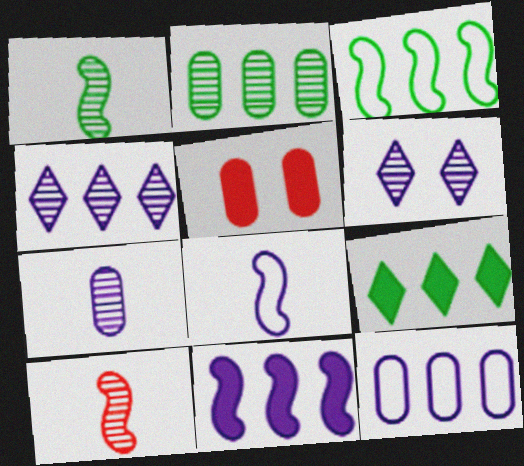[[2, 3, 9], 
[2, 6, 10], 
[4, 11, 12]]